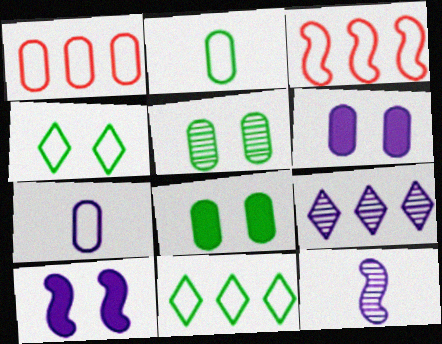[[3, 4, 7], 
[7, 9, 10]]